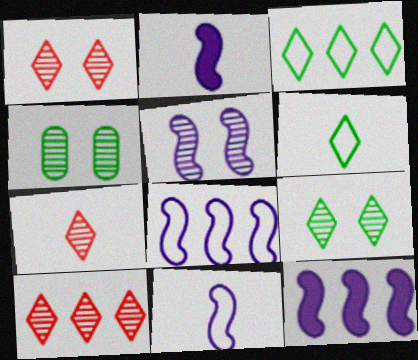[[1, 4, 5], 
[1, 7, 10], 
[2, 5, 8], 
[5, 11, 12]]